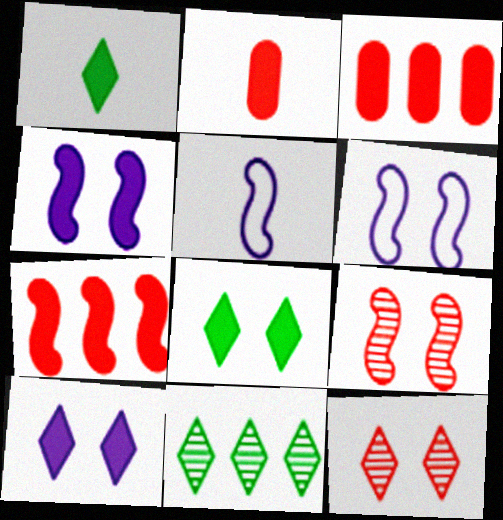[[1, 3, 4], 
[2, 6, 11]]